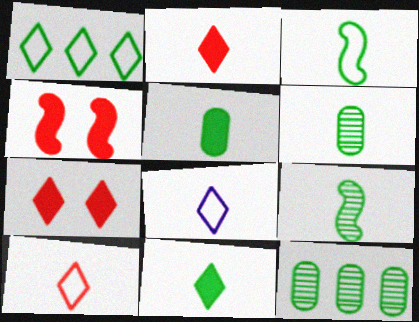[[3, 6, 11], 
[4, 8, 12]]